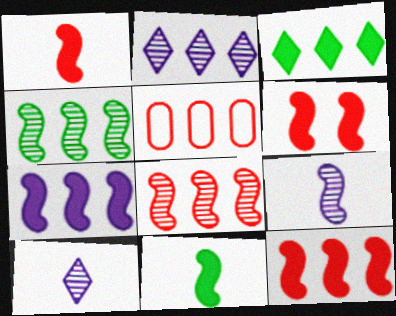[[1, 6, 12], 
[6, 7, 11]]